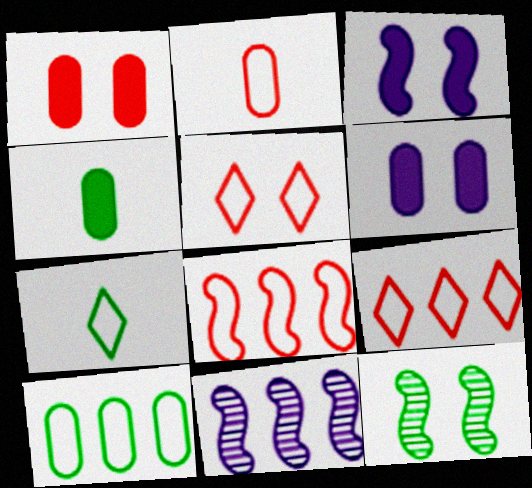[[1, 7, 11], 
[2, 5, 8], 
[4, 5, 11], 
[5, 6, 12]]